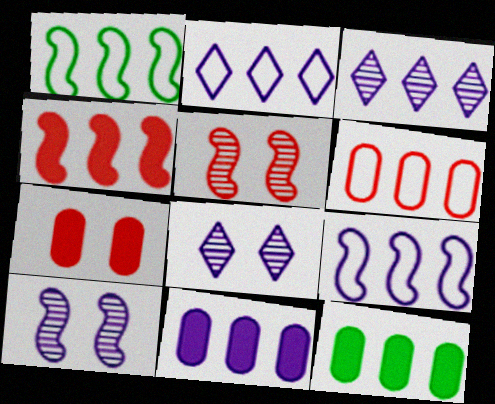[[1, 2, 6], 
[3, 9, 11]]